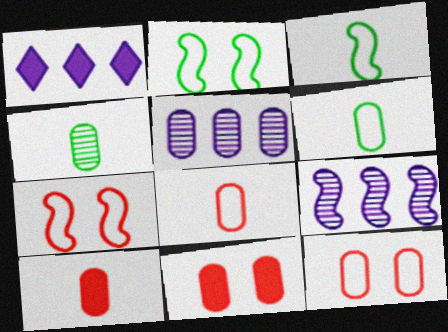[[1, 4, 7], 
[5, 6, 11]]